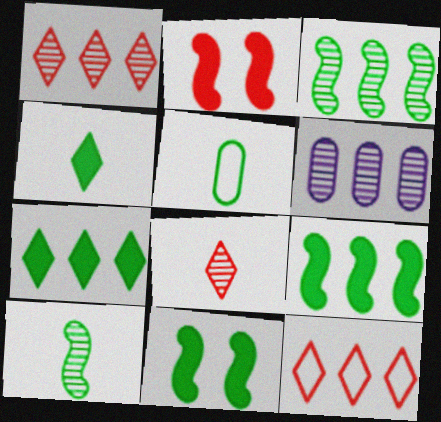[[1, 3, 6], 
[4, 5, 10], 
[6, 9, 12]]